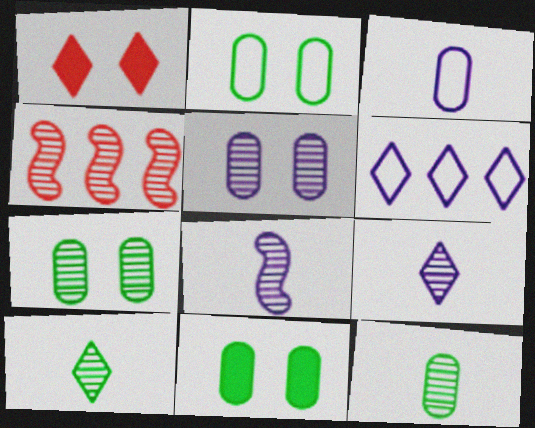[[1, 6, 10], 
[2, 7, 11], 
[4, 5, 10], 
[4, 7, 9]]